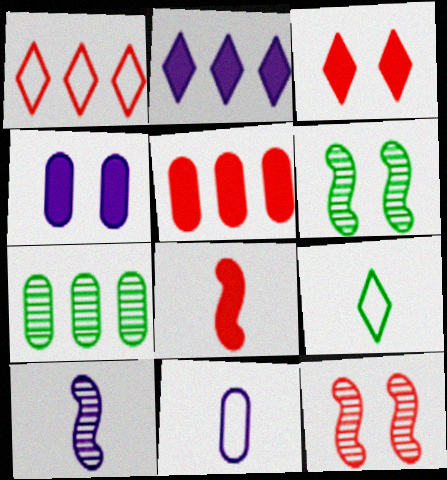[[3, 5, 8]]